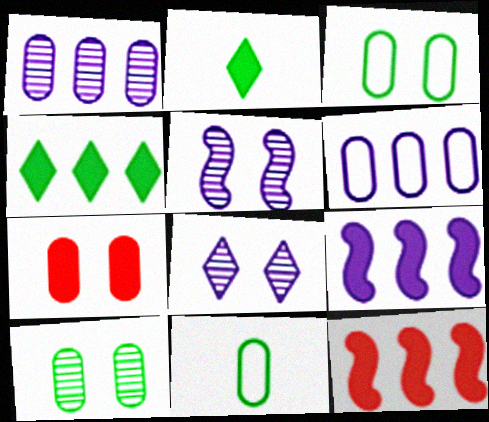[[1, 7, 11], 
[2, 7, 9], 
[8, 11, 12]]